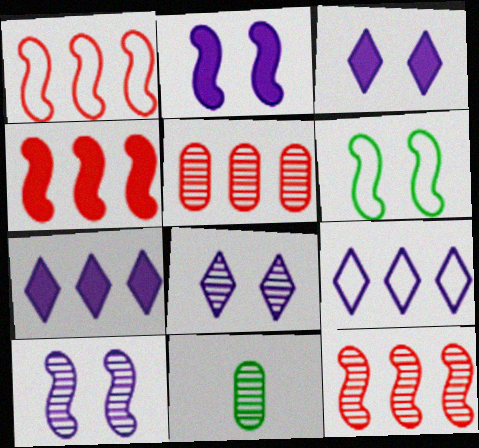[[1, 3, 11], 
[1, 4, 12], 
[8, 11, 12]]